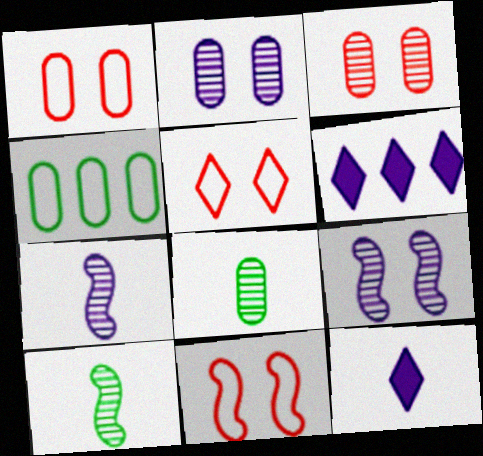[[1, 5, 11], 
[1, 6, 10], 
[6, 8, 11]]